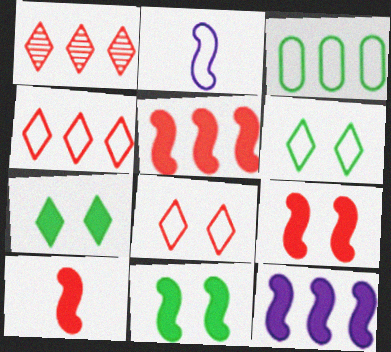[[1, 3, 12], 
[2, 3, 8], 
[5, 9, 10], 
[10, 11, 12]]